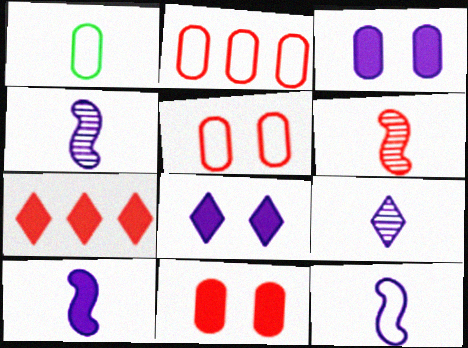[[4, 10, 12], 
[5, 6, 7]]